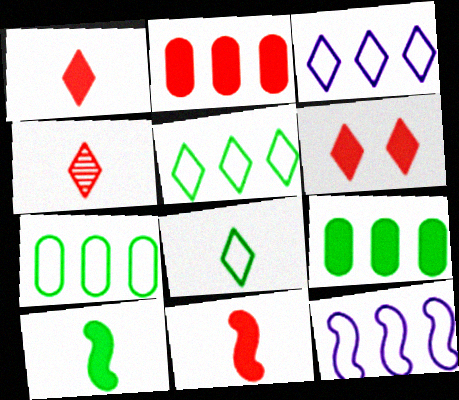[[2, 6, 11]]